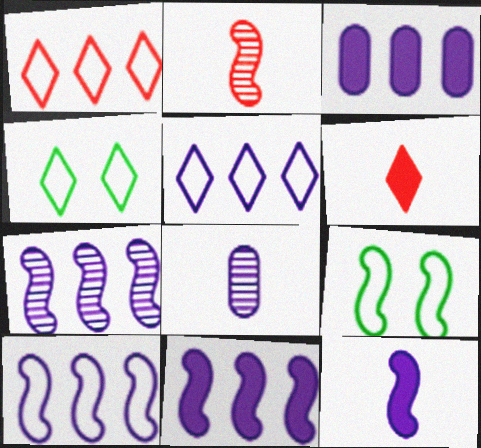[[2, 3, 4], 
[2, 9, 11], 
[3, 5, 7], 
[7, 10, 11]]